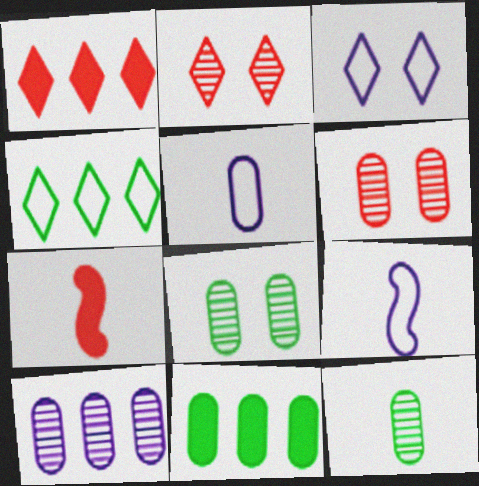[[1, 8, 9], 
[2, 9, 11], 
[5, 6, 11], 
[6, 10, 12]]